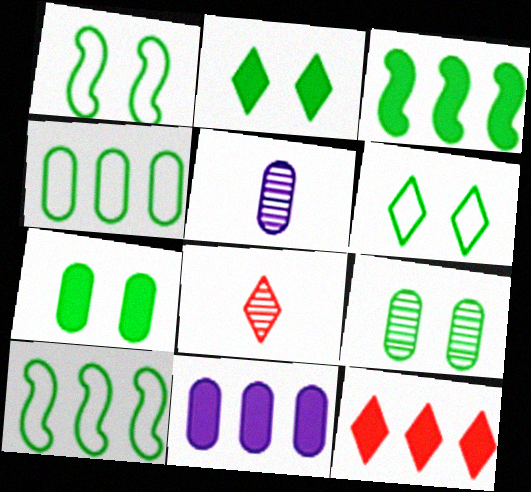[[1, 2, 9], 
[1, 5, 12], 
[1, 8, 11], 
[3, 11, 12]]